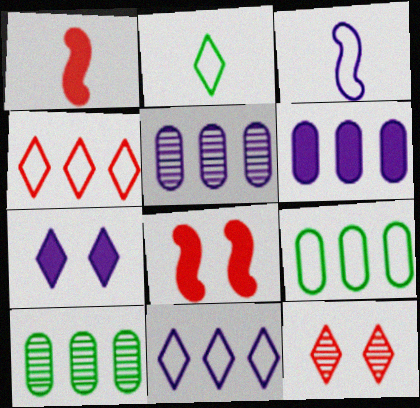[[2, 5, 8], 
[3, 5, 7]]